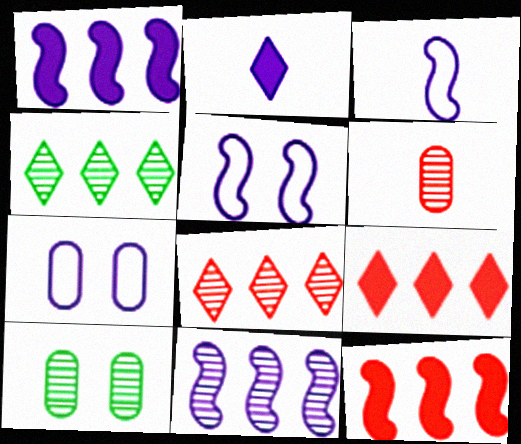[[2, 7, 11], 
[3, 9, 10]]